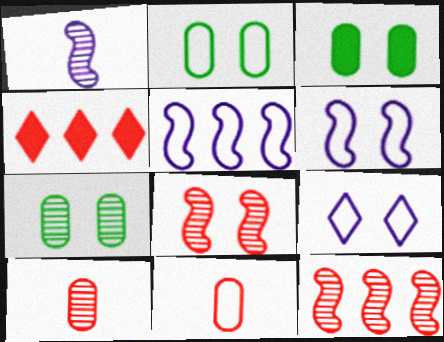[[1, 2, 4], 
[2, 3, 7], 
[3, 8, 9], 
[4, 8, 11]]